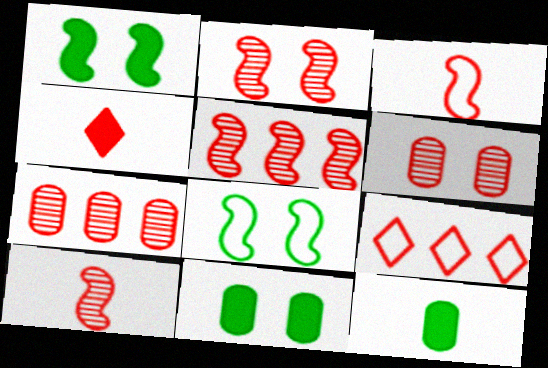[[2, 5, 10]]